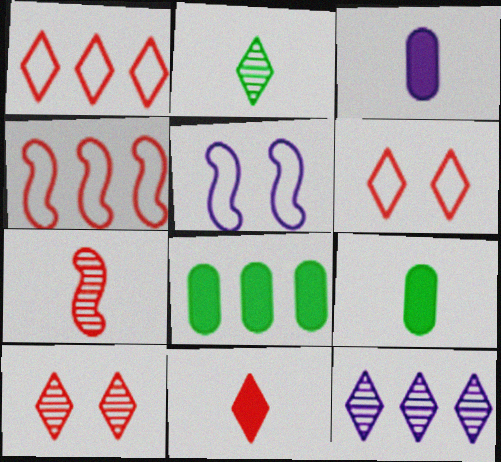[[1, 10, 11], 
[2, 10, 12], 
[3, 5, 12], 
[4, 8, 12]]